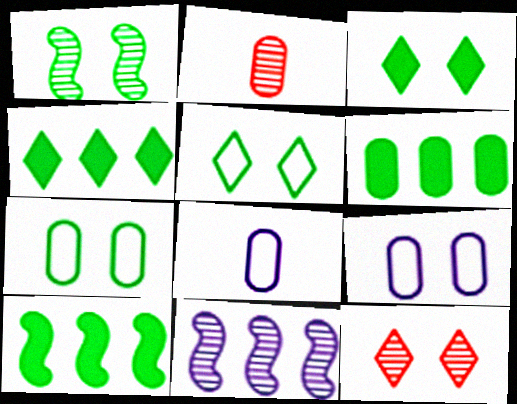[[1, 3, 7], 
[2, 6, 9], 
[4, 6, 10], 
[8, 10, 12]]